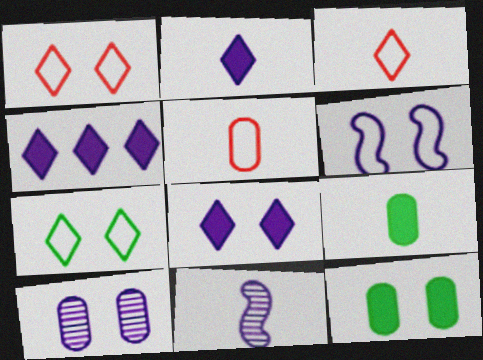[[2, 4, 8], 
[3, 9, 11], 
[6, 8, 10]]